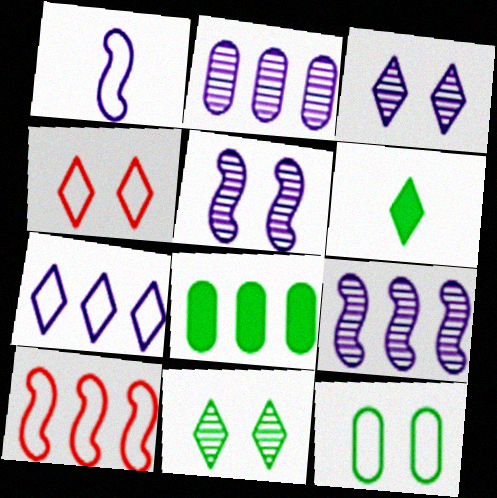[]